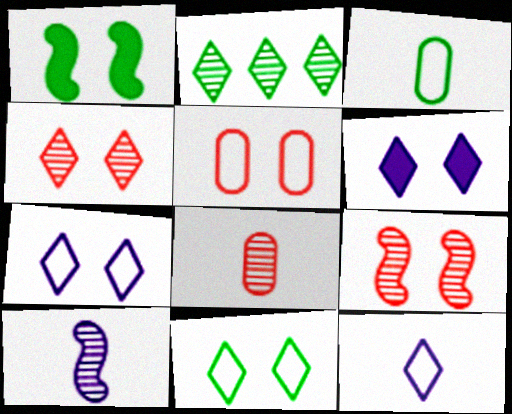[[1, 2, 3], 
[4, 6, 11]]